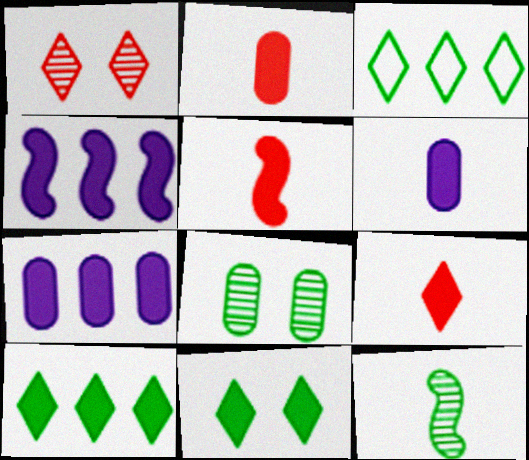[[2, 4, 11], 
[2, 5, 9], 
[5, 7, 11]]